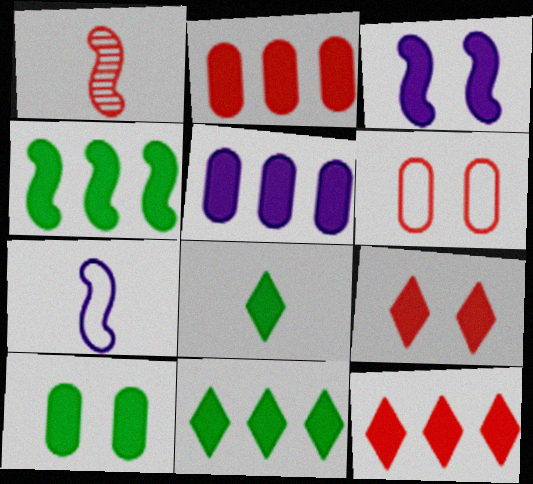[[1, 6, 12], 
[2, 3, 8], 
[3, 9, 10], 
[4, 5, 12], 
[4, 8, 10]]